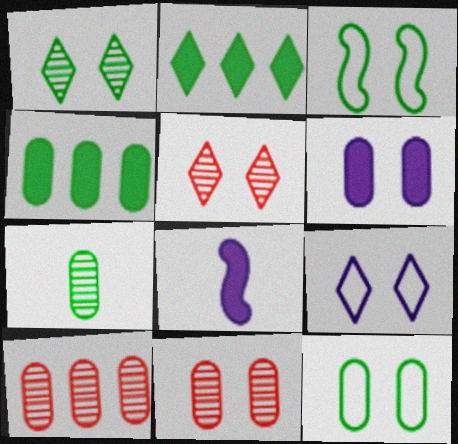[[2, 3, 7], 
[3, 5, 6], 
[4, 7, 12], 
[6, 11, 12]]